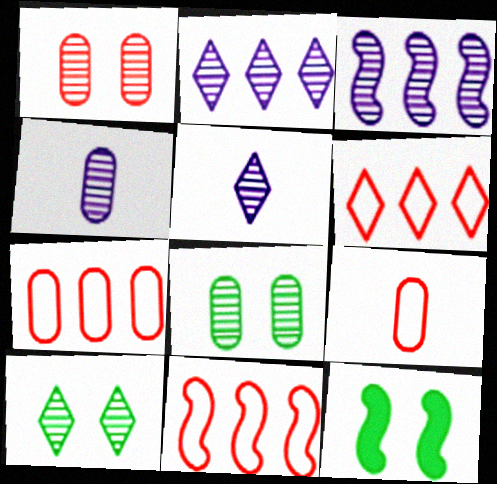[[2, 9, 12], 
[4, 6, 12], 
[5, 7, 12], 
[6, 7, 11]]